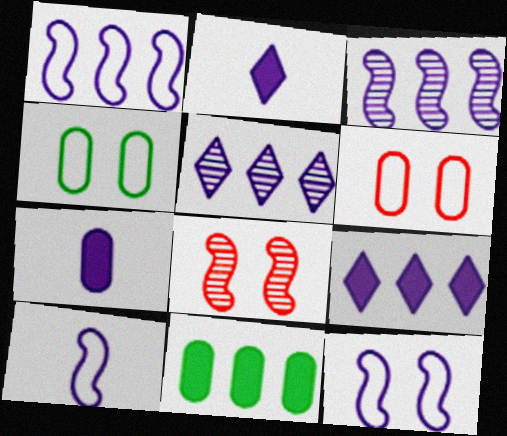[[1, 10, 12], 
[5, 7, 12]]